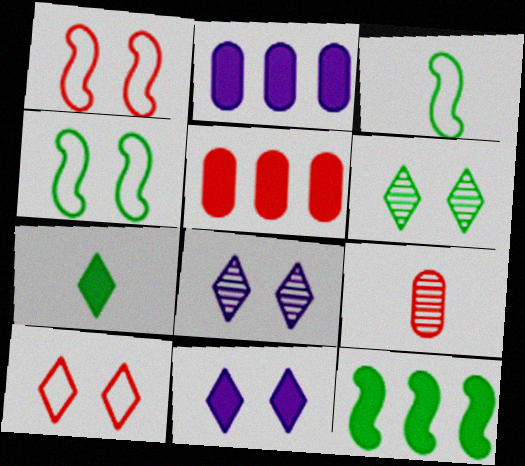[[3, 5, 8], 
[6, 10, 11]]